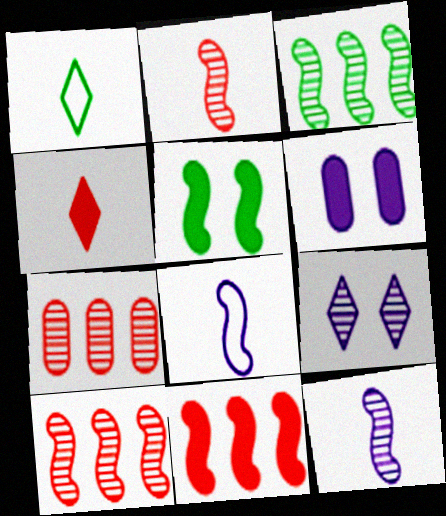[[1, 6, 10], 
[5, 8, 10]]